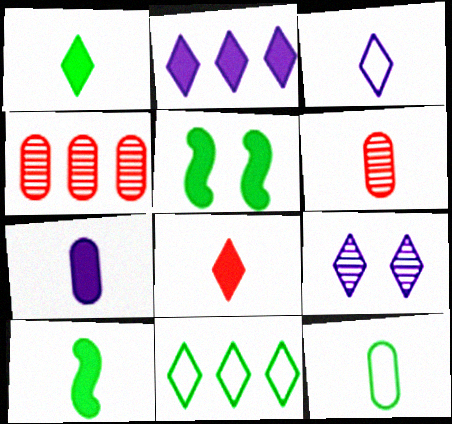[[2, 3, 9], 
[3, 4, 5], 
[3, 6, 10], 
[6, 7, 12], 
[7, 8, 10], 
[8, 9, 11]]